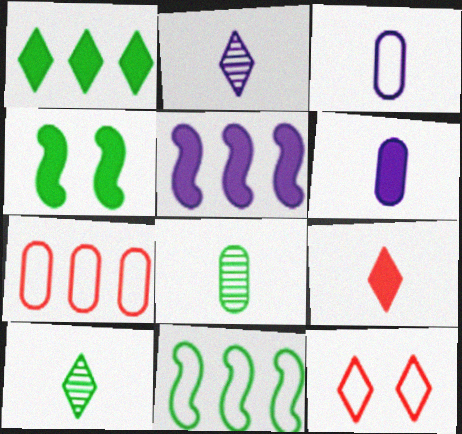[[1, 2, 12], 
[2, 4, 7], 
[3, 11, 12], 
[5, 8, 12]]